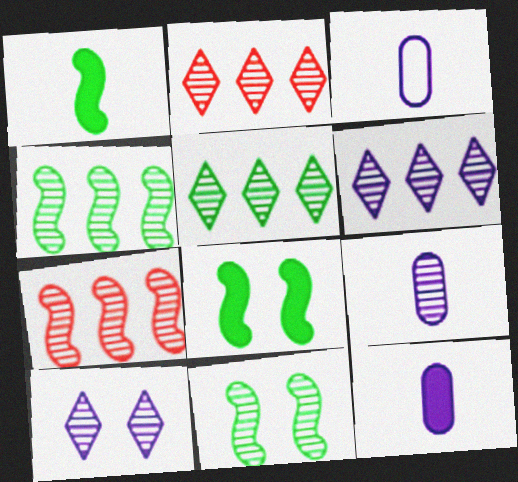[[2, 3, 8], 
[2, 5, 6], 
[2, 9, 11], 
[3, 9, 12]]